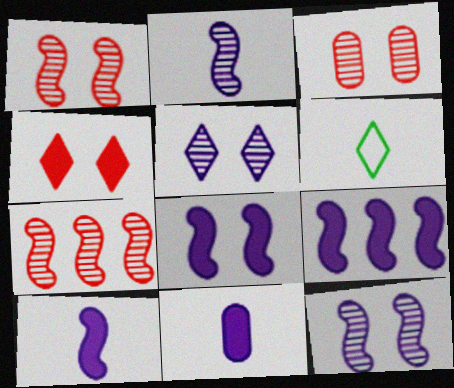[[3, 6, 9], 
[8, 9, 10]]